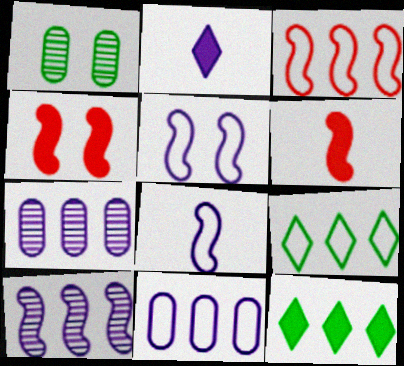[[1, 2, 3], 
[2, 5, 7], 
[3, 7, 12], 
[3, 9, 11]]